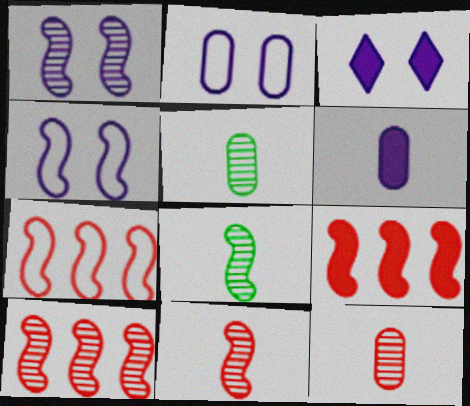[[1, 2, 3], 
[1, 8, 10], 
[3, 5, 7], 
[4, 8, 9], 
[7, 9, 10]]